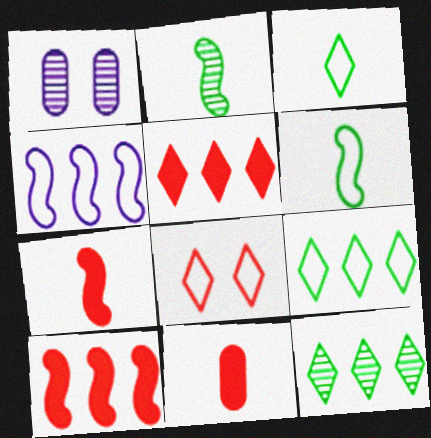[[1, 3, 10], 
[1, 5, 6], 
[1, 7, 9]]